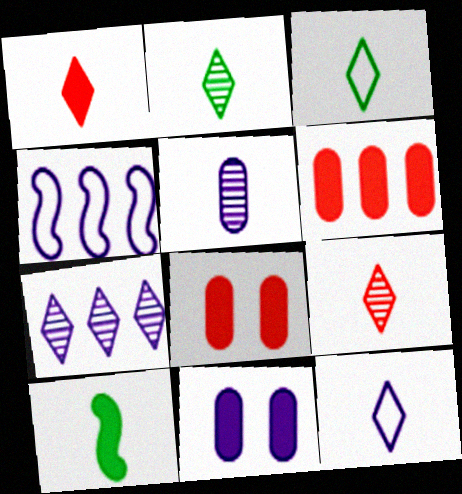[[1, 2, 12], 
[2, 4, 8]]